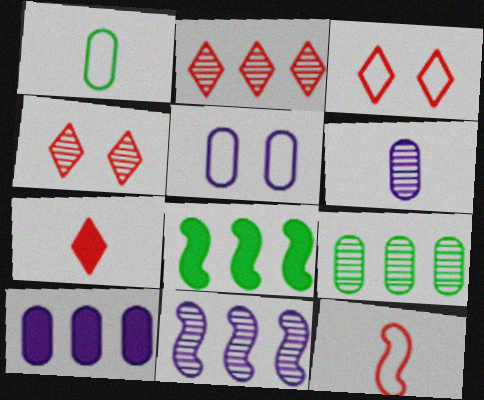[[2, 3, 7], 
[2, 9, 11], 
[3, 6, 8], 
[5, 6, 10]]